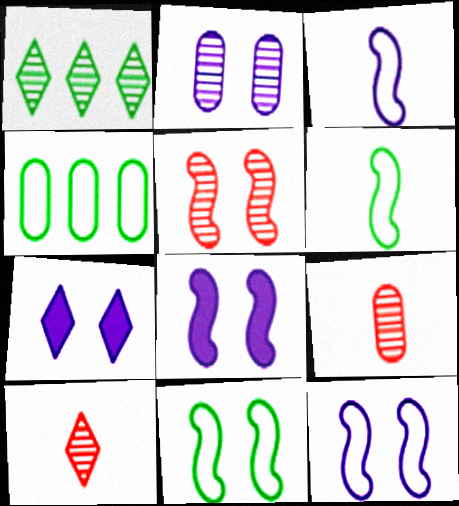[[2, 7, 12], 
[4, 8, 10], 
[5, 8, 11]]